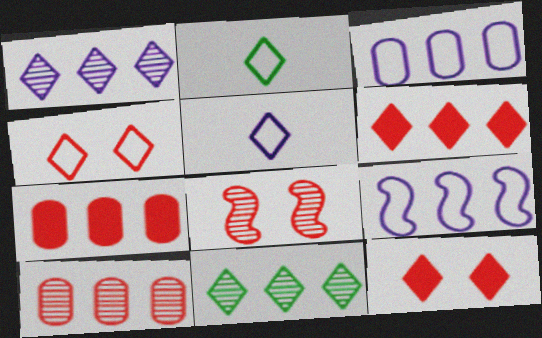[[1, 2, 12], 
[5, 11, 12], 
[7, 9, 11]]